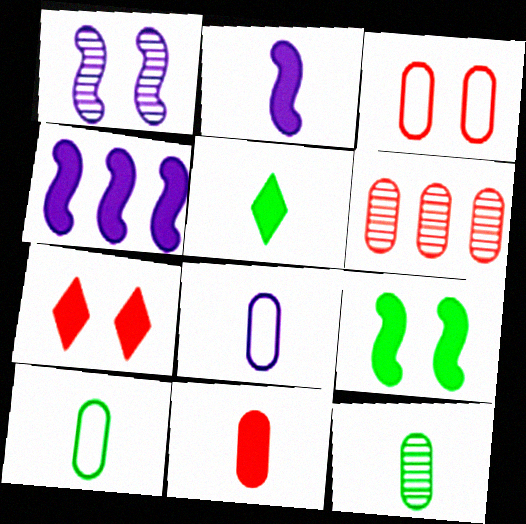[[2, 5, 11], 
[3, 6, 11], 
[8, 11, 12]]